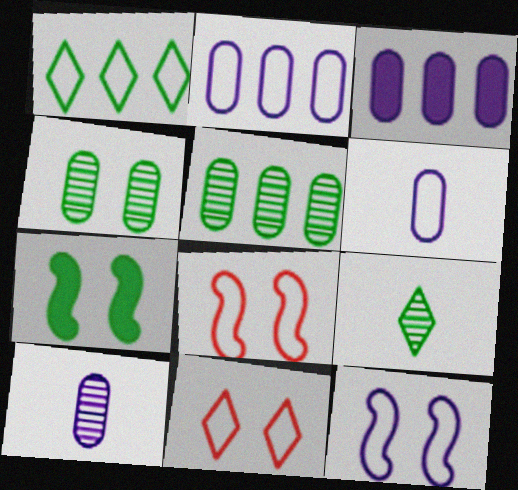[[1, 6, 8], 
[3, 8, 9]]